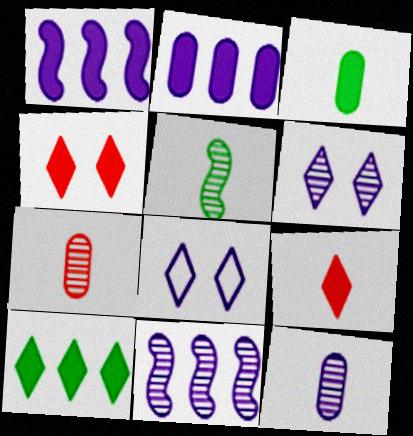[[1, 3, 4], 
[1, 8, 12], 
[6, 11, 12]]